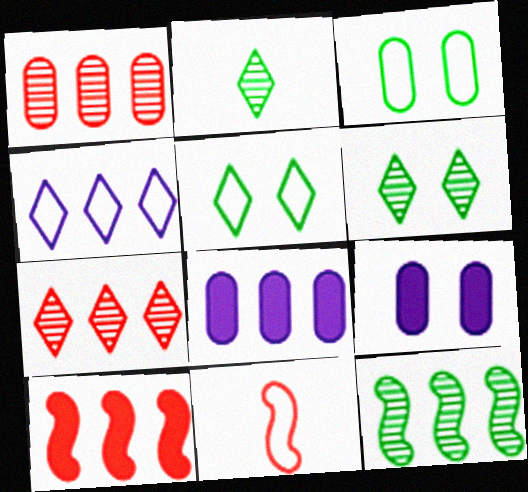[[3, 4, 11], 
[6, 8, 11]]